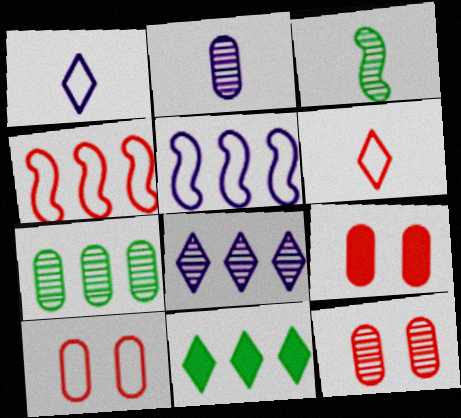[[2, 7, 12], 
[3, 8, 12], 
[4, 6, 10], 
[9, 10, 12]]